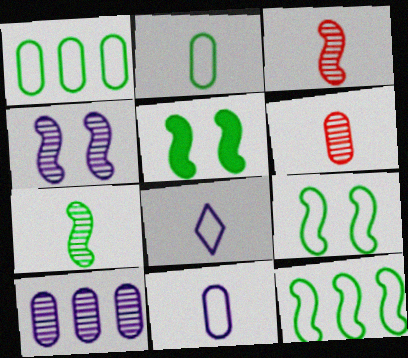[[5, 7, 12]]